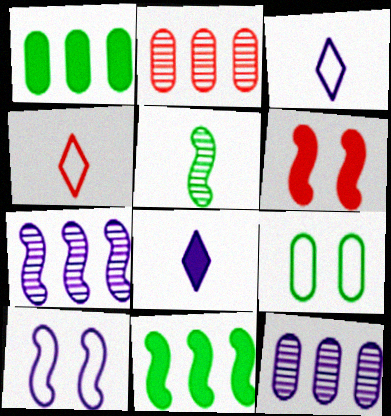[[1, 6, 8], 
[2, 4, 6], 
[8, 10, 12]]